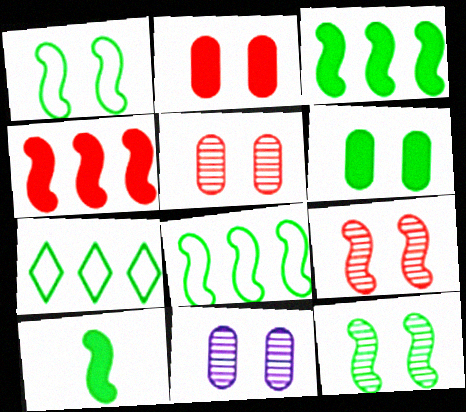[[8, 10, 12]]